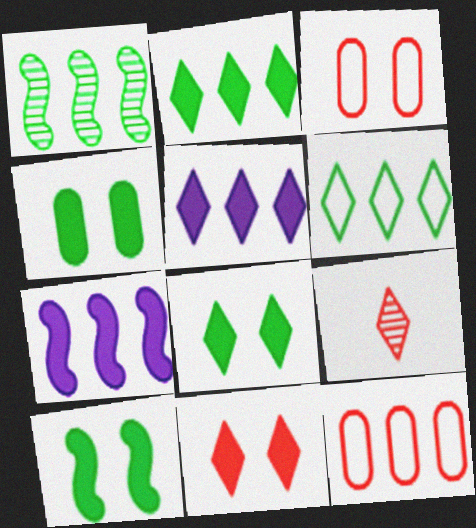[[1, 5, 12], 
[4, 8, 10]]